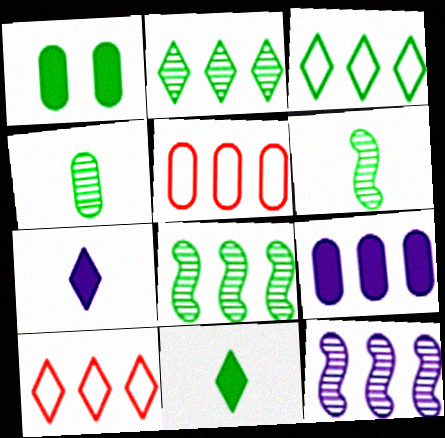[[1, 3, 6], 
[8, 9, 10]]